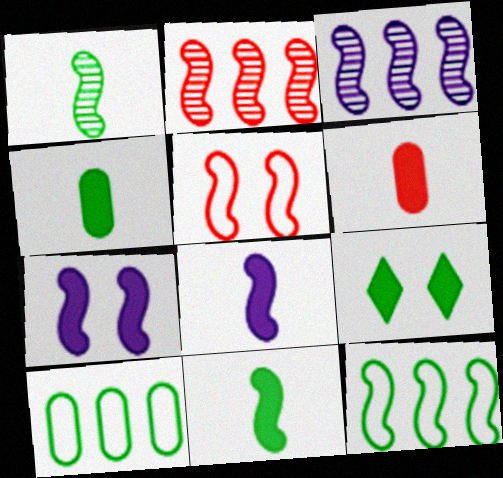[[1, 9, 10], 
[3, 5, 11]]